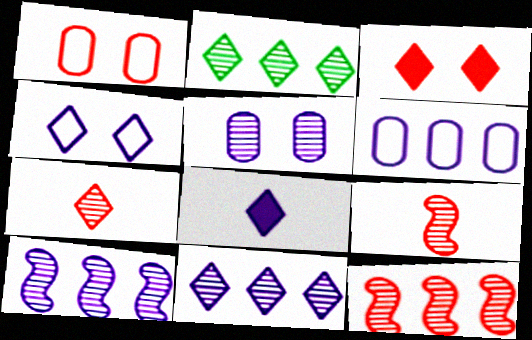[[2, 5, 9], 
[4, 8, 11]]